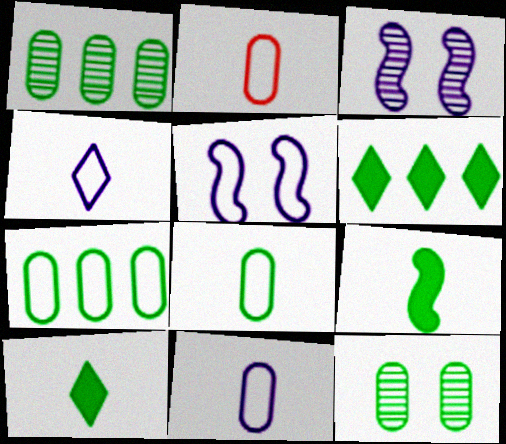[[2, 3, 6], 
[2, 8, 11]]